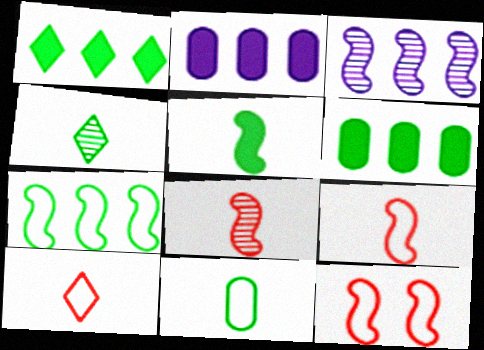[[2, 4, 12], 
[3, 5, 12], 
[4, 5, 11]]